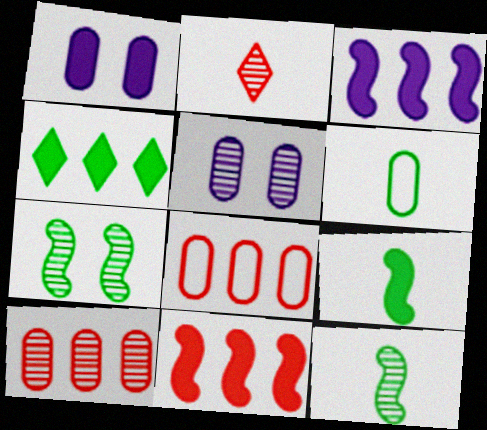[[1, 6, 10], 
[4, 6, 7]]